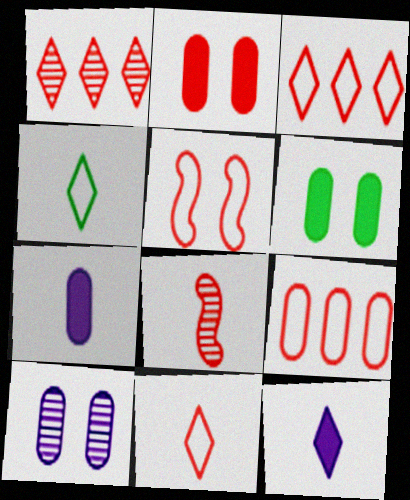[[2, 3, 8], 
[4, 7, 8], 
[5, 9, 11]]